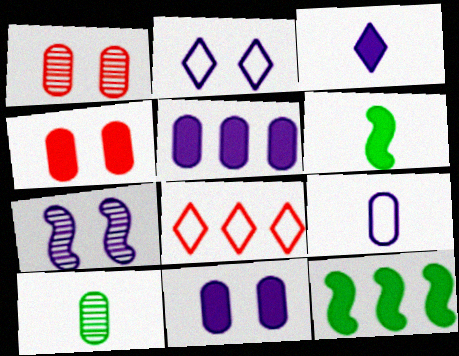[[2, 7, 11], 
[3, 4, 12]]